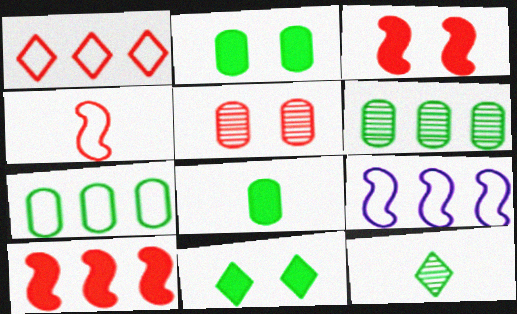[[1, 7, 9]]